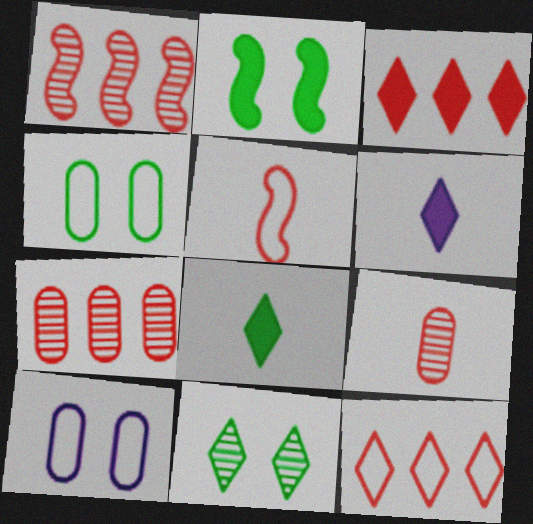[[1, 4, 6], 
[1, 8, 10], 
[2, 4, 11], 
[6, 11, 12]]